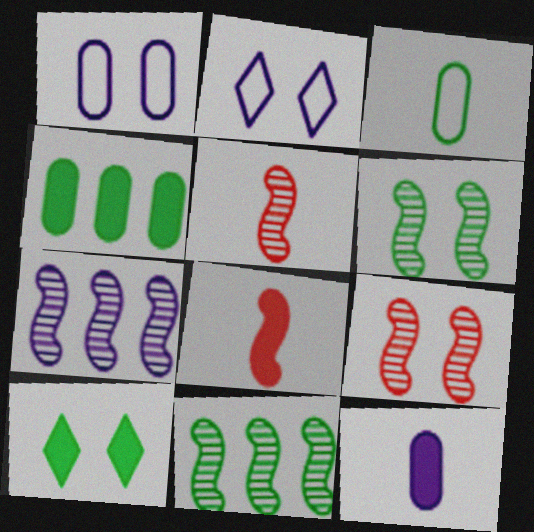[[1, 9, 10], 
[2, 4, 5], 
[2, 7, 12], 
[3, 10, 11], 
[5, 6, 7]]